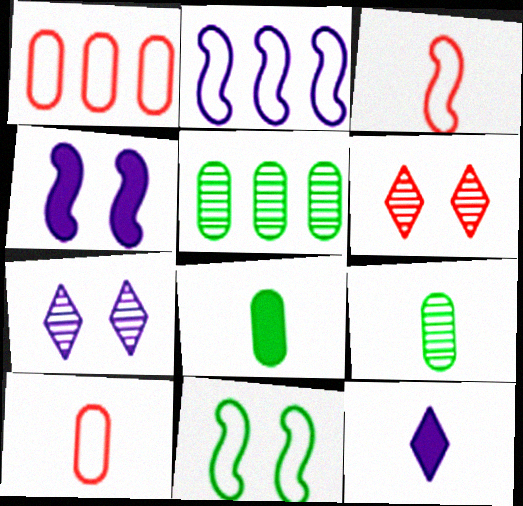[[2, 3, 11], 
[2, 6, 8], 
[3, 9, 12]]